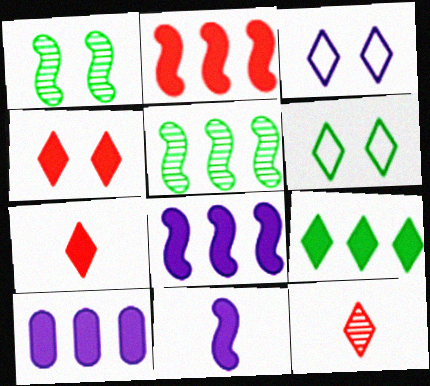[[2, 9, 10], 
[3, 9, 12]]